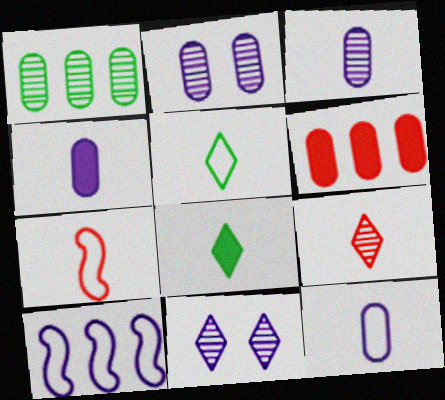[[3, 4, 12], 
[3, 7, 8], 
[4, 10, 11], 
[5, 7, 12]]